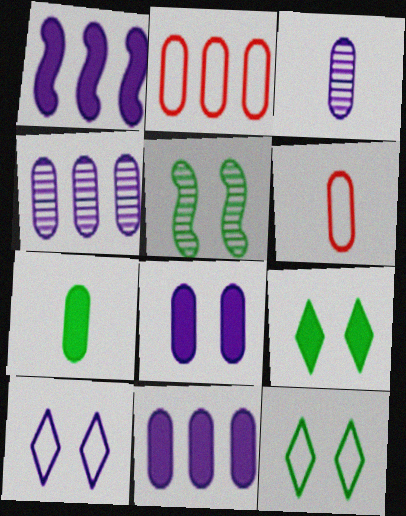[[1, 3, 10], 
[3, 6, 7]]